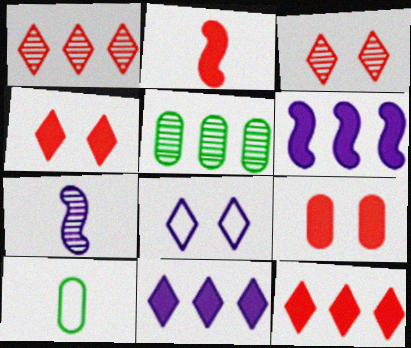[[2, 5, 8], 
[2, 9, 12], 
[3, 5, 7], 
[3, 6, 10]]